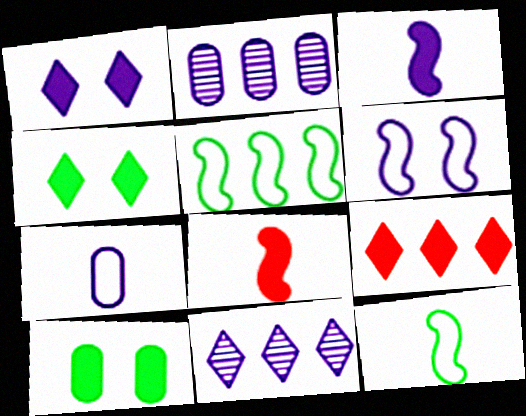[[2, 5, 9], 
[3, 9, 10]]